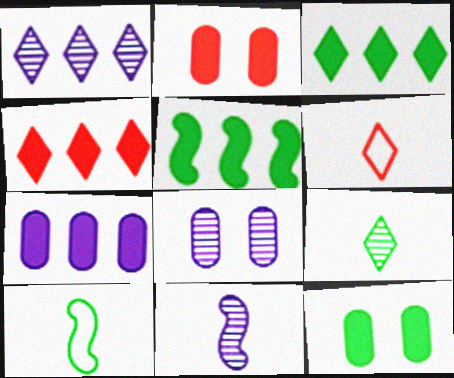[[1, 2, 10], 
[1, 8, 11], 
[4, 5, 7], 
[4, 8, 10], 
[5, 6, 8]]